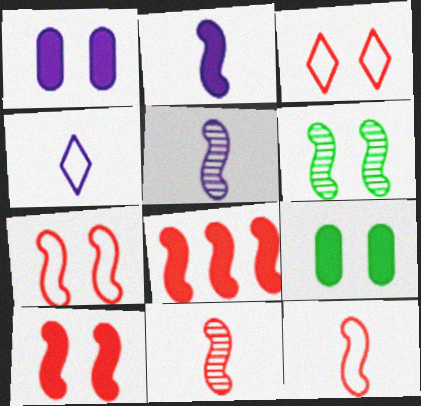[[1, 3, 6], 
[7, 8, 11]]